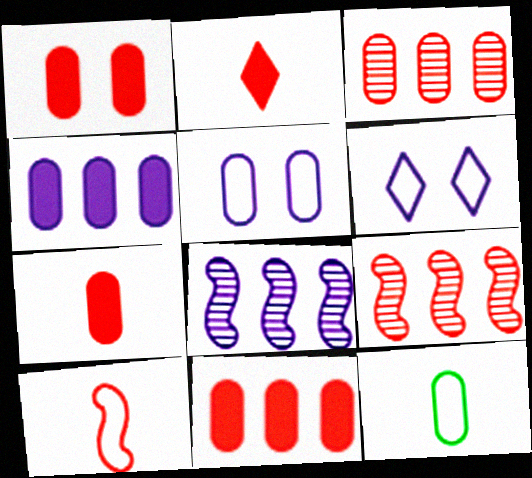[[1, 7, 11]]